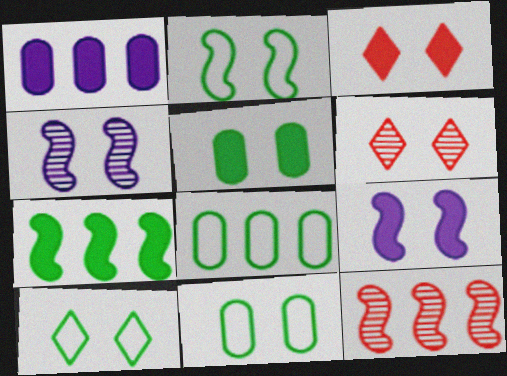[[2, 10, 11], 
[3, 4, 11], 
[3, 5, 9], 
[6, 9, 11]]